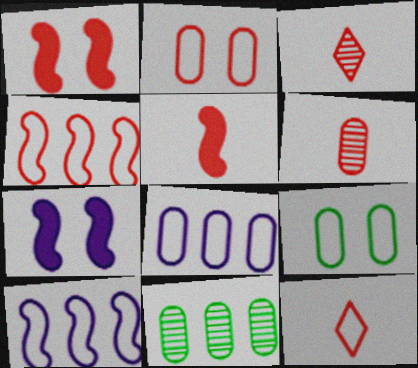[[2, 4, 12], 
[5, 6, 12], 
[7, 11, 12], 
[9, 10, 12]]